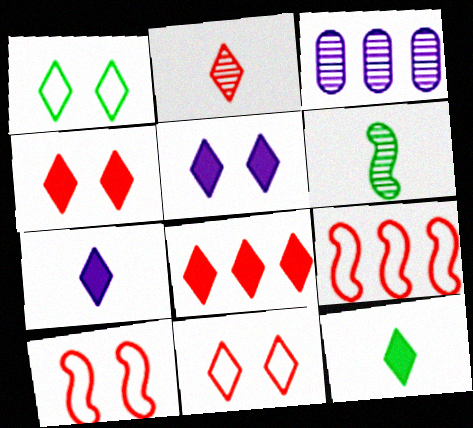[[2, 8, 11], 
[3, 10, 12], 
[5, 8, 12]]